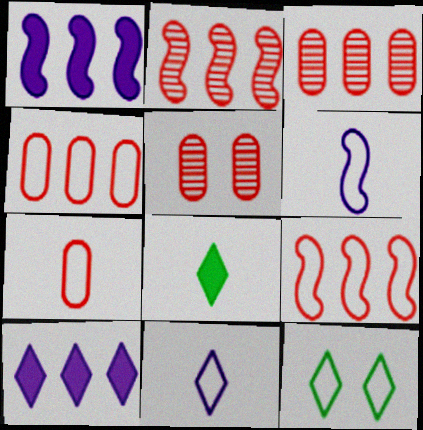[[4, 6, 12]]